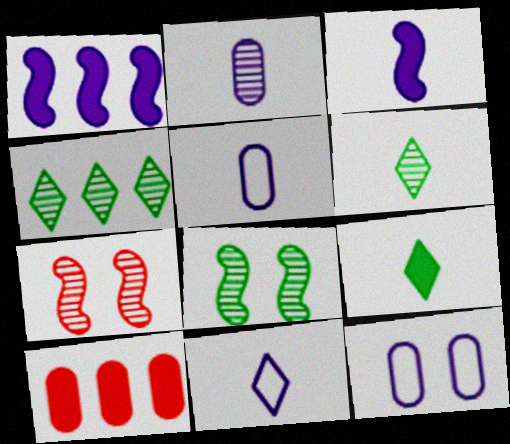[[2, 3, 11], 
[2, 4, 7], 
[8, 10, 11]]